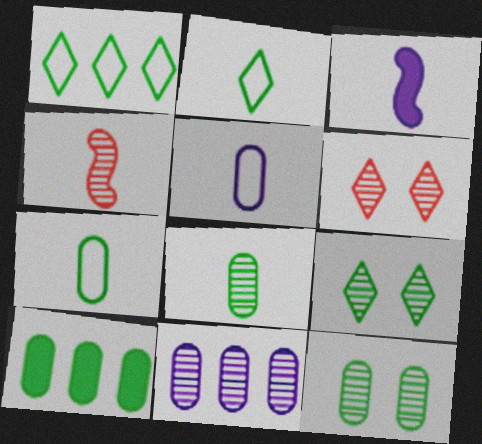[[4, 9, 11], 
[7, 10, 12]]